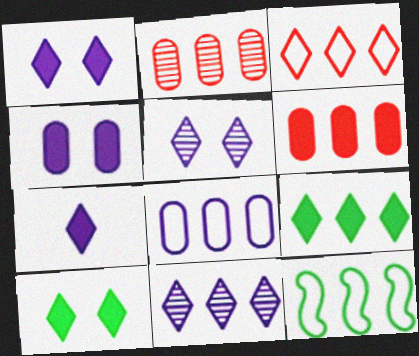[[3, 8, 12], 
[3, 9, 11], 
[6, 11, 12]]